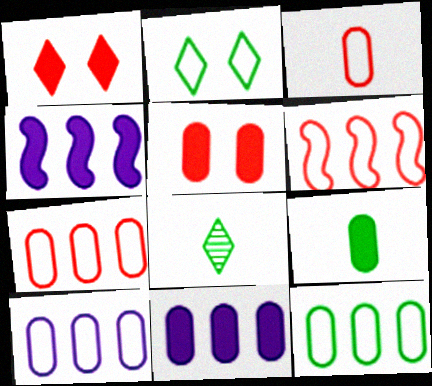[[1, 4, 9], 
[5, 9, 11], 
[7, 10, 12]]